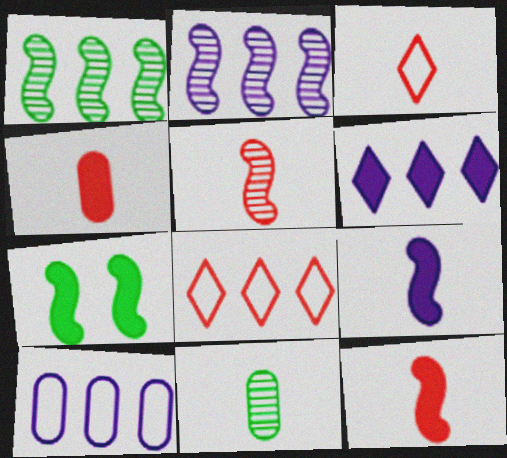[[2, 6, 10], 
[3, 4, 5], 
[3, 9, 11], 
[4, 6, 7]]